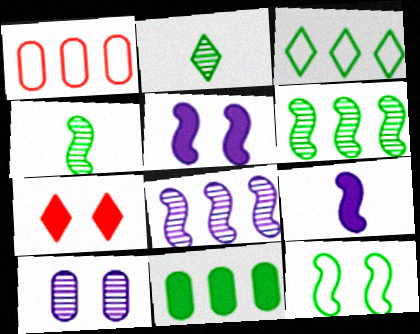[[1, 2, 5], 
[2, 11, 12], 
[3, 6, 11], 
[7, 9, 11], 
[7, 10, 12]]